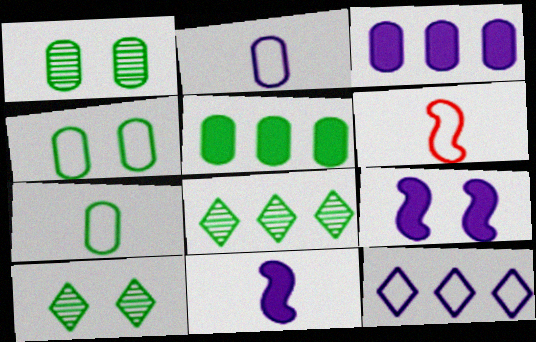[[1, 5, 7], 
[3, 6, 10], 
[4, 6, 12]]